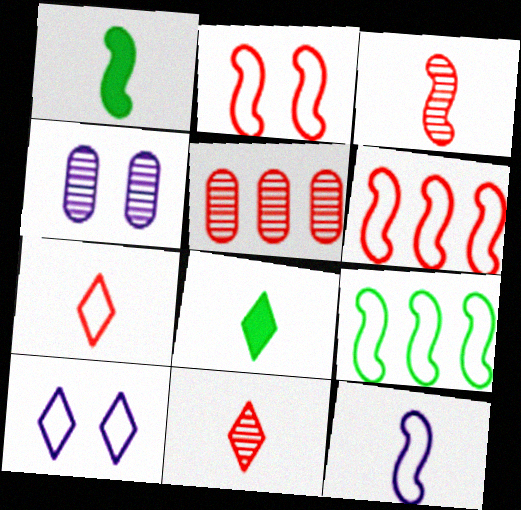[[1, 3, 12], 
[1, 5, 10], 
[2, 9, 12], 
[4, 6, 8]]